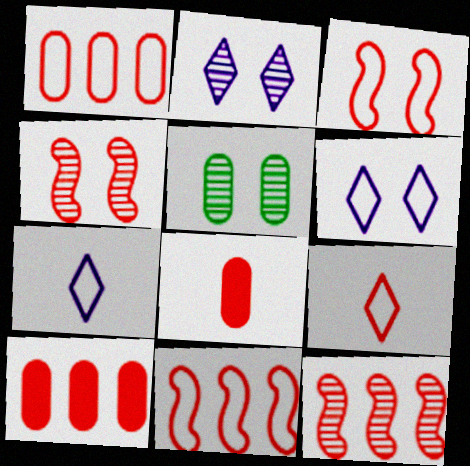[[1, 3, 9], 
[2, 4, 5], 
[4, 9, 10]]